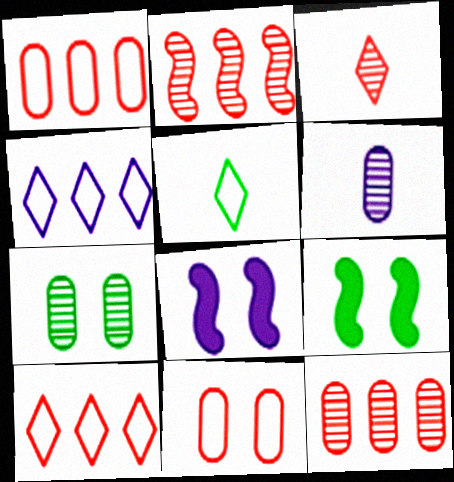[[4, 6, 8], 
[5, 8, 12], 
[6, 7, 12], 
[6, 9, 10]]